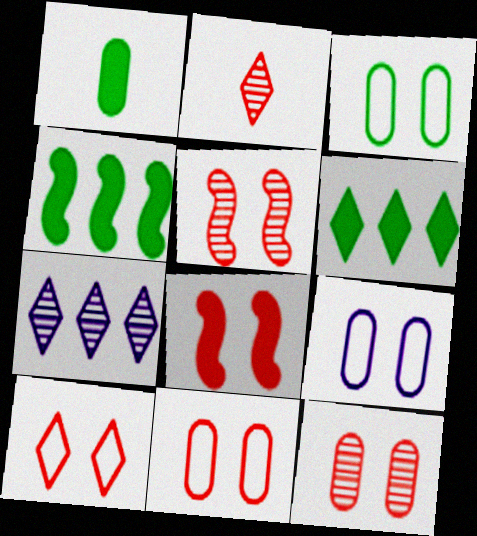[[2, 4, 9], 
[3, 9, 11], 
[8, 10, 12]]